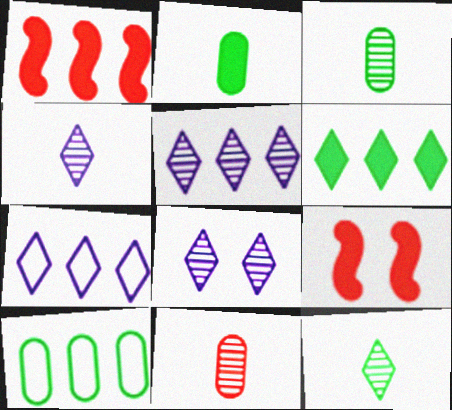[[1, 5, 10], 
[3, 7, 9], 
[4, 5, 8], 
[4, 9, 10]]